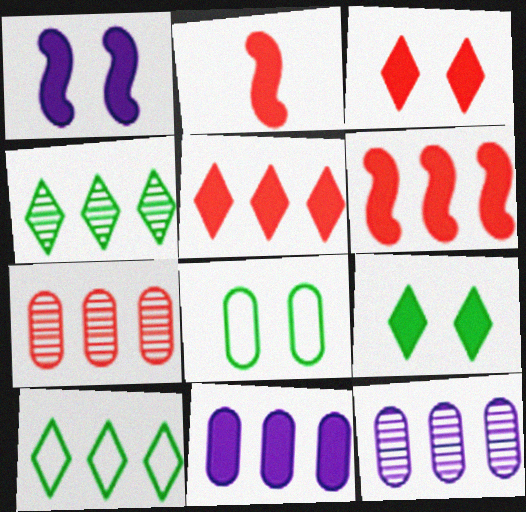[[2, 9, 11], 
[6, 10, 12]]